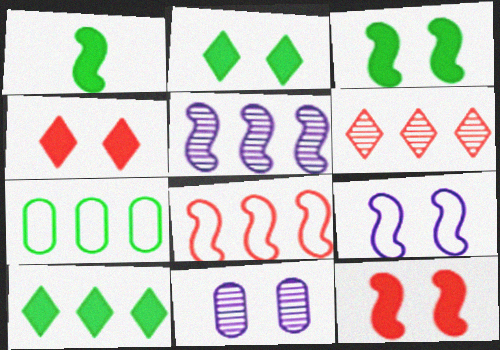[]